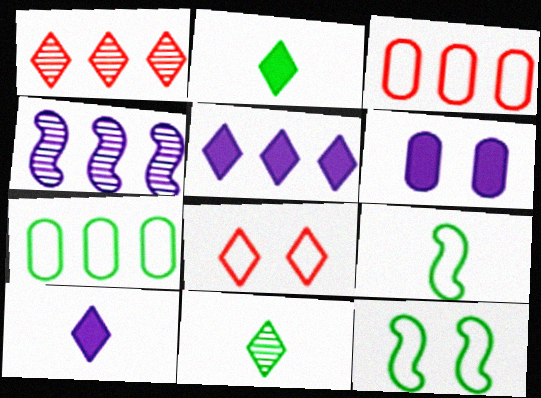[[1, 6, 9], 
[5, 8, 11]]